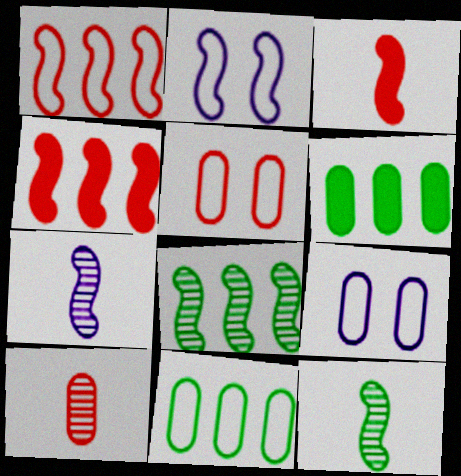[[2, 3, 8], 
[2, 4, 12], 
[6, 9, 10]]